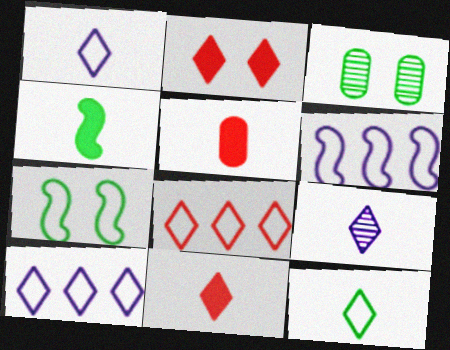[[3, 6, 11], 
[9, 11, 12]]